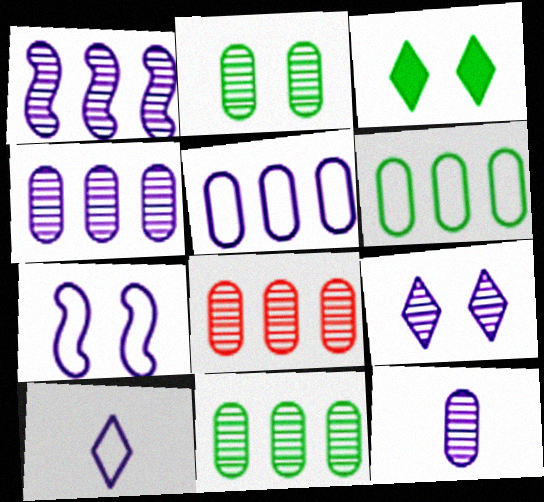[[1, 9, 12], 
[2, 8, 12], 
[4, 8, 11], 
[5, 7, 10]]